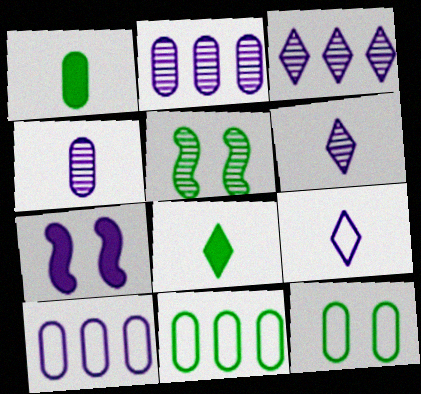[[2, 7, 9], 
[5, 8, 11], 
[6, 7, 10]]